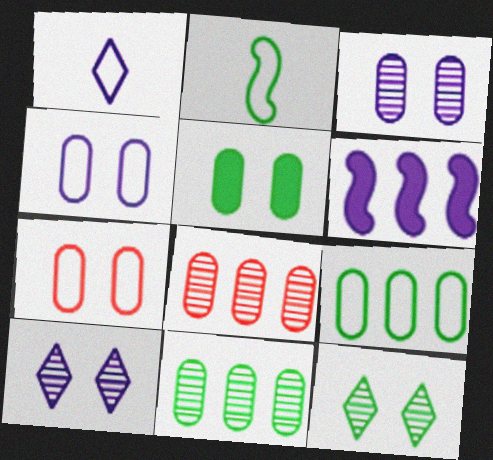[[1, 3, 6], 
[3, 5, 7]]